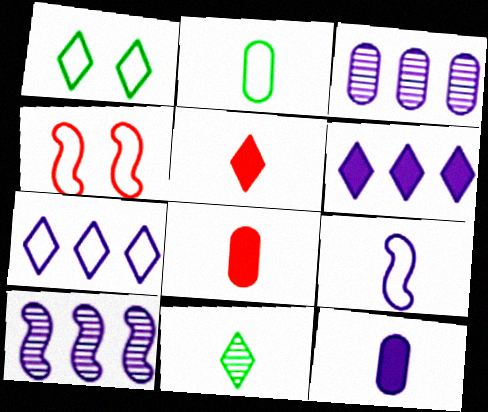[[1, 8, 10], 
[2, 4, 7], 
[8, 9, 11]]